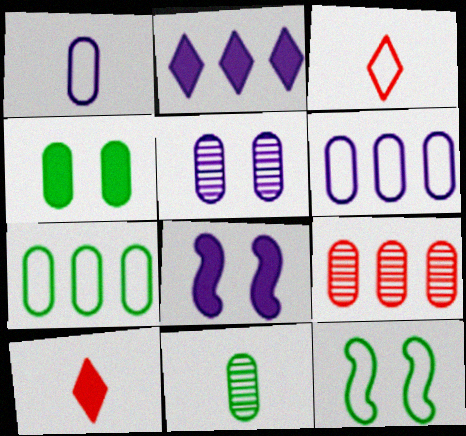[[1, 4, 9], 
[3, 6, 12], 
[4, 7, 11], 
[5, 9, 11]]